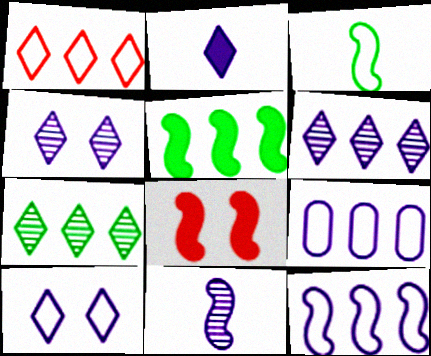[[2, 6, 10]]